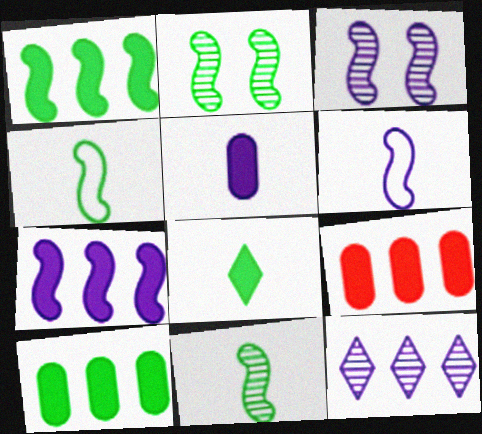[[1, 2, 4], 
[3, 6, 7]]